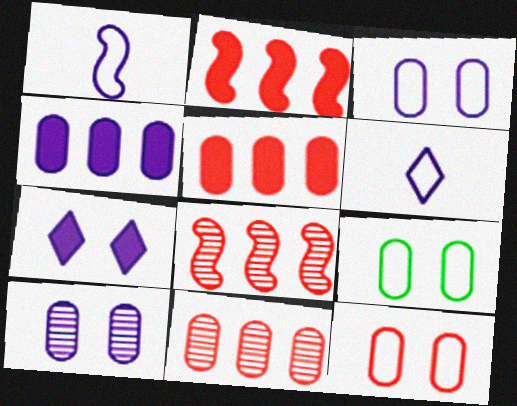[[3, 9, 12]]